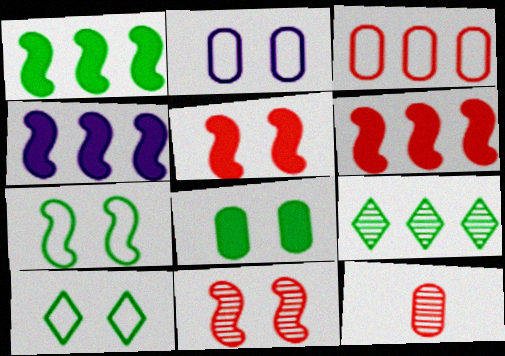[[1, 4, 6], 
[3, 4, 9], 
[4, 10, 12]]